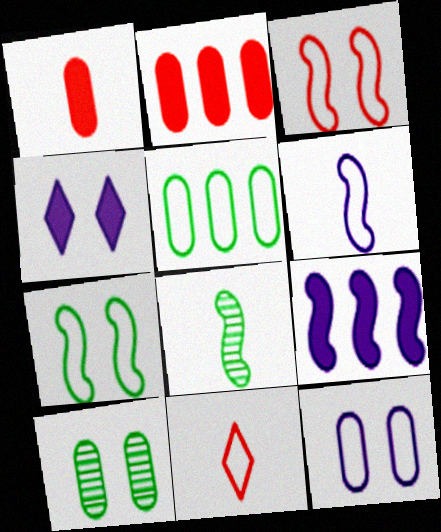[[3, 4, 10], 
[3, 8, 9], 
[9, 10, 11]]